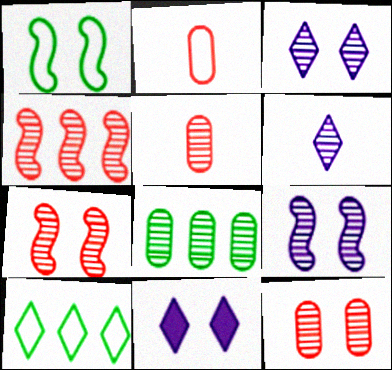[[1, 11, 12], 
[6, 7, 8]]